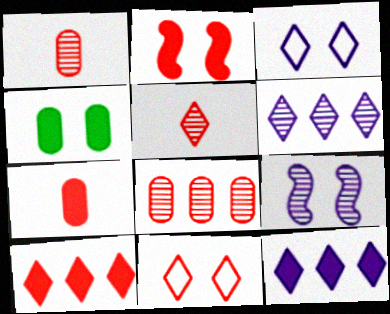[[2, 7, 10], 
[4, 9, 11], 
[5, 10, 11]]